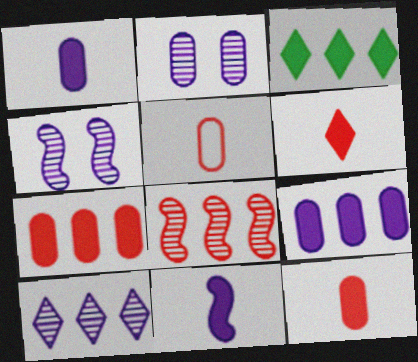[[3, 4, 5]]